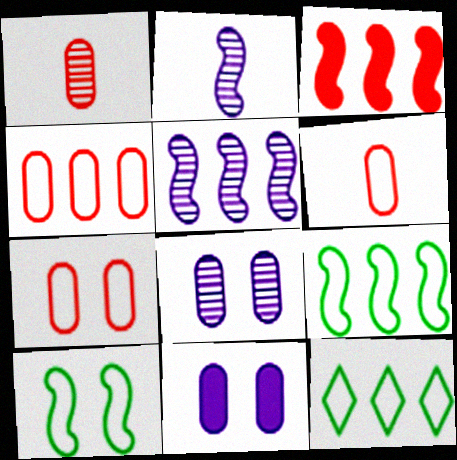[[2, 3, 10], 
[3, 5, 9], 
[4, 6, 7]]